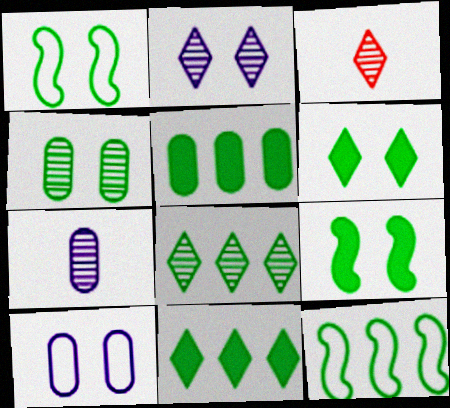[[1, 4, 6], 
[2, 3, 8], 
[5, 8, 12]]